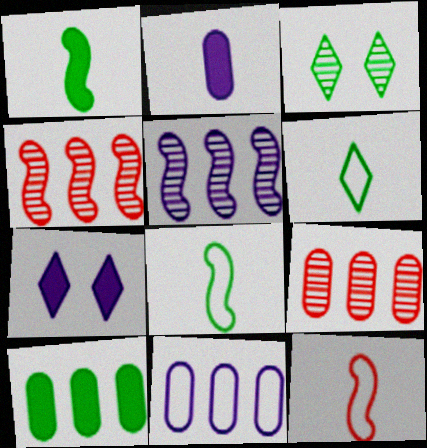[[3, 8, 10], 
[7, 8, 9], 
[9, 10, 11]]